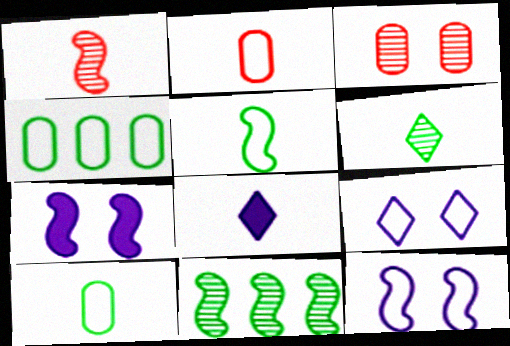[[1, 8, 10]]